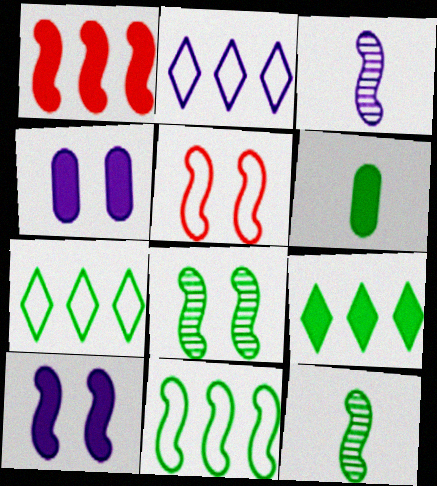[[2, 3, 4], 
[5, 8, 10], 
[6, 7, 8]]